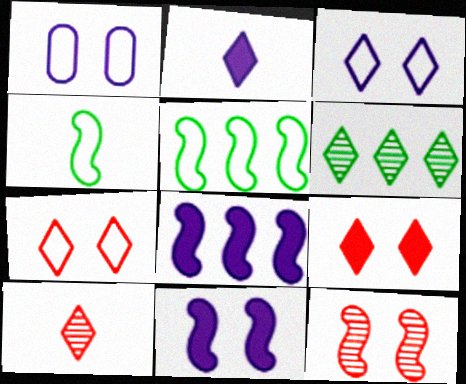[[2, 6, 7], 
[4, 8, 12]]